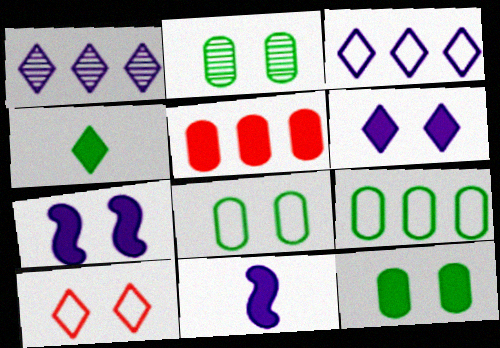[[1, 4, 10], 
[2, 7, 10], 
[2, 8, 12], 
[4, 5, 7]]